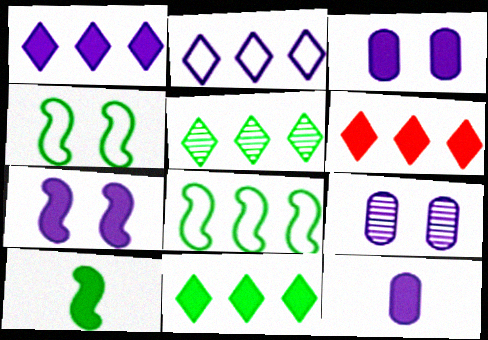[[1, 6, 11], 
[1, 7, 12], 
[2, 5, 6], 
[3, 6, 10]]